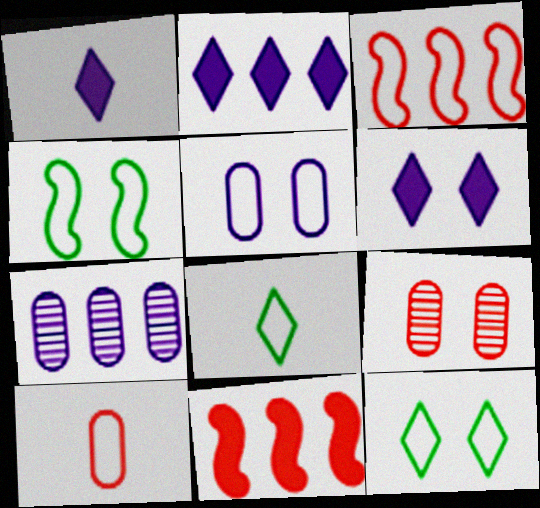[[1, 2, 6], 
[3, 5, 8], 
[4, 6, 9]]